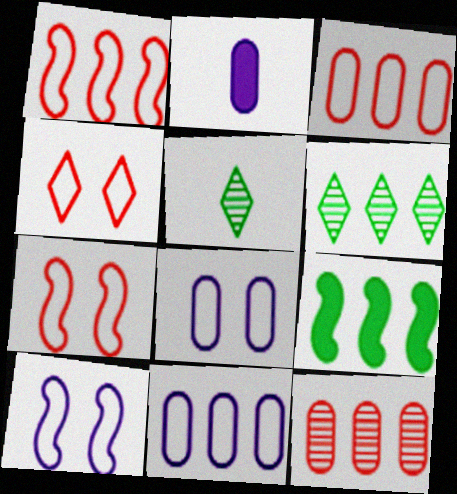[[2, 6, 7]]